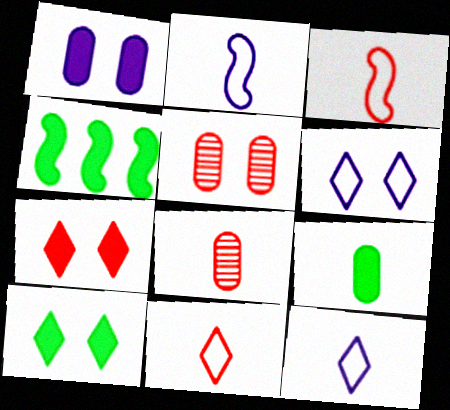[[4, 5, 12], 
[4, 6, 8], 
[4, 9, 10]]